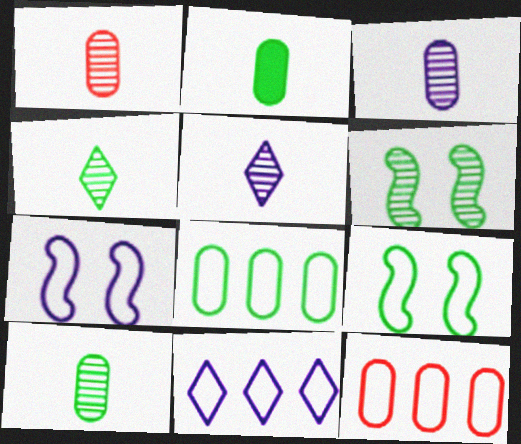[[1, 3, 10]]